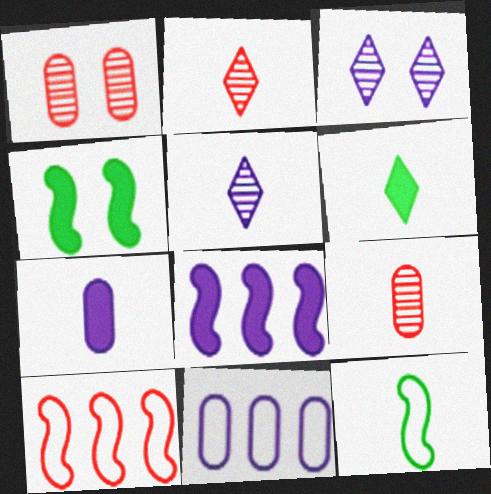[[2, 4, 11], 
[2, 7, 12]]